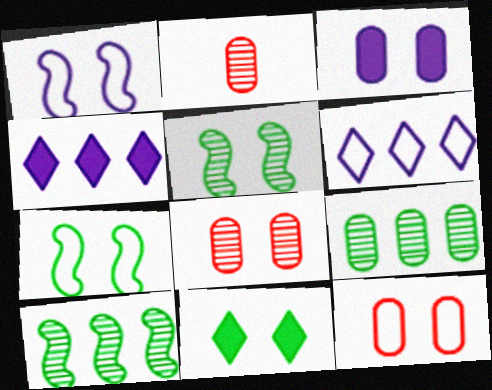[[1, 8, 11], 
[2, 4, 7]]